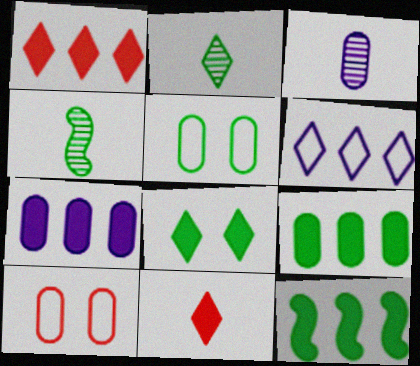[[1, 7, 12], 
[2, 5, 12], 
[3, 9, 10]]